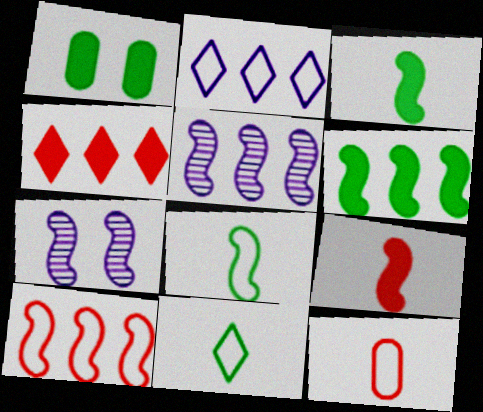[[3, 7, 10], 
[5, 6, 10]]